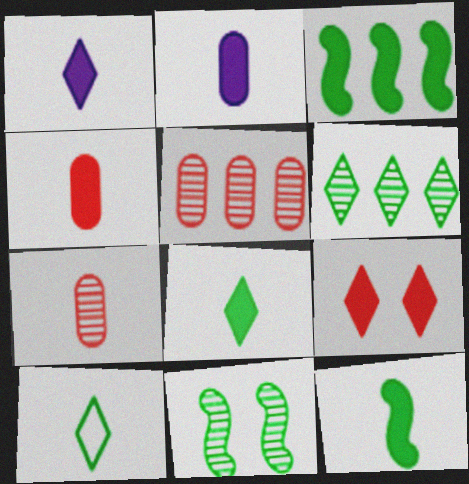[[1, 4, 12], 
[2, 3, 9]]